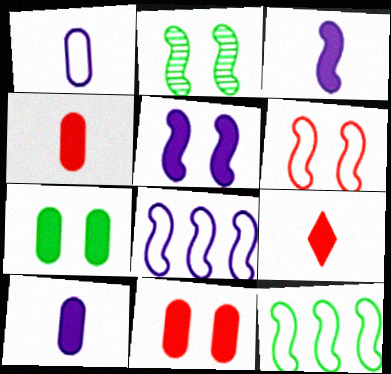[[2, 5, 6]]